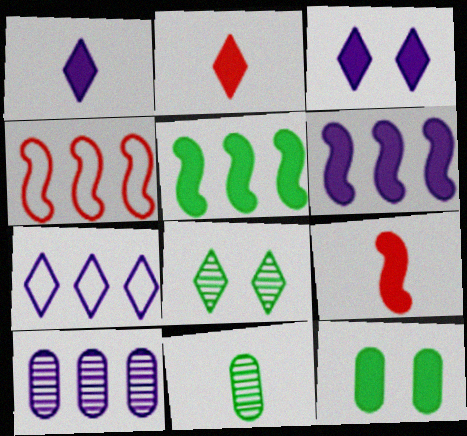[[2, 6, 12], 
[2, 7, 8], 
[3, 4, 11], 
[6, 7, 10]]